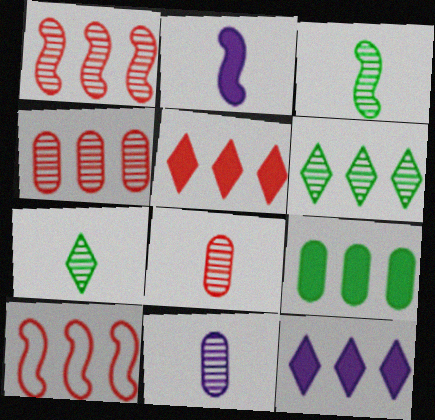[[4, 5, 10]]